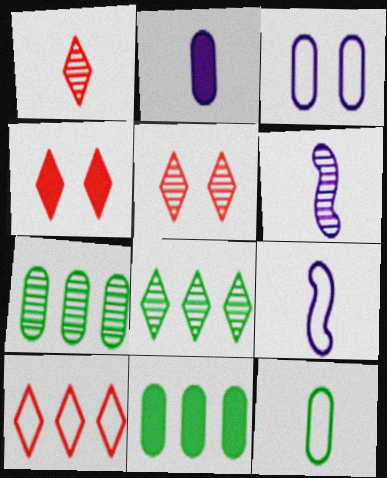[[1, 4, 10], 
[4, 7, 9], 
[5, 6, 7], 
[5, 9, 11]]